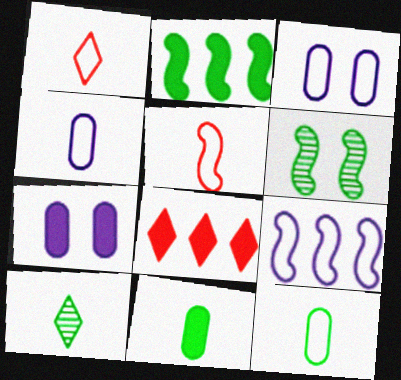[[4, 6, 8]]